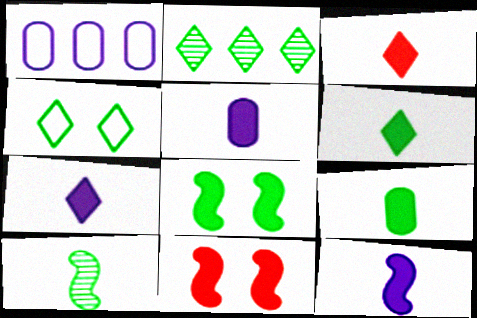[[2, 4, 6], 
[3, 6, 7], 
[3, 9, 12], 
[5, 7, 12]]